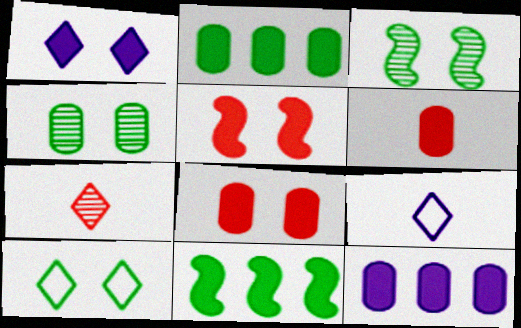[[1, 6, 11]]